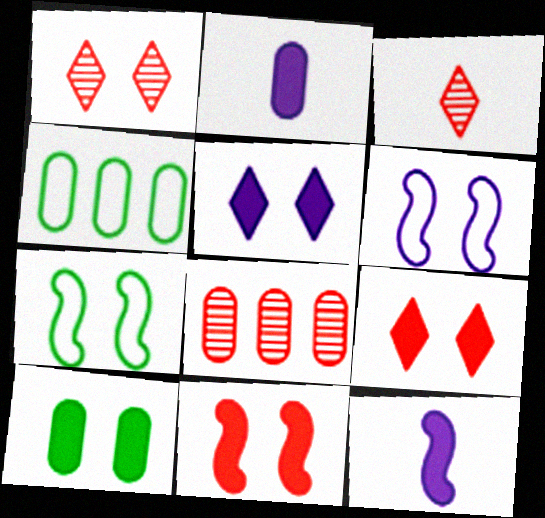[[1, 4, 12], 
[1, 6, 10], 
[5, 10, 11]]